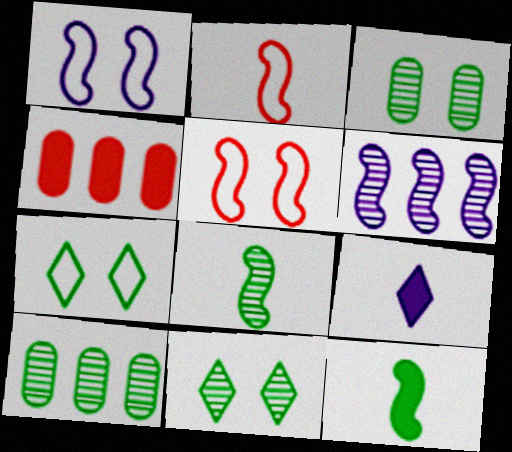[[5, 6, 12], 
[5, 9, 10], 
[7, 10, 12], 
[8, 10, 11]]